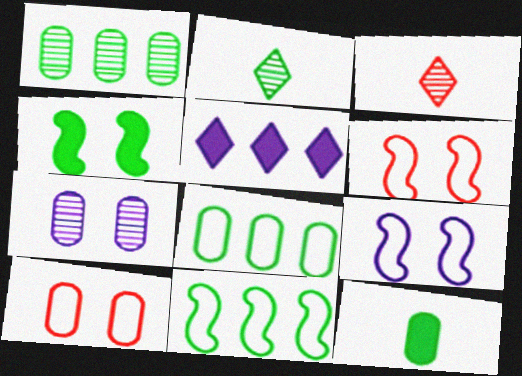[[2, 4, 8]]